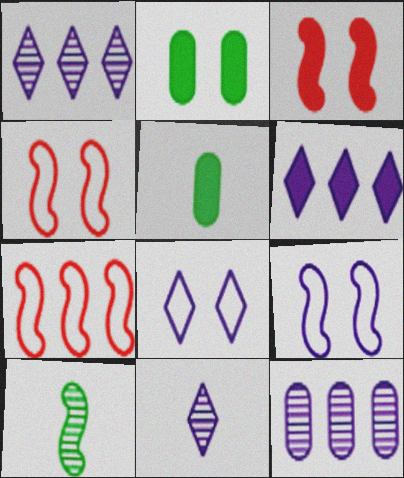[[1, 4, 5], 
[2, 7, 11], 
[3, 5, 6], 
[6, 8, 11]]